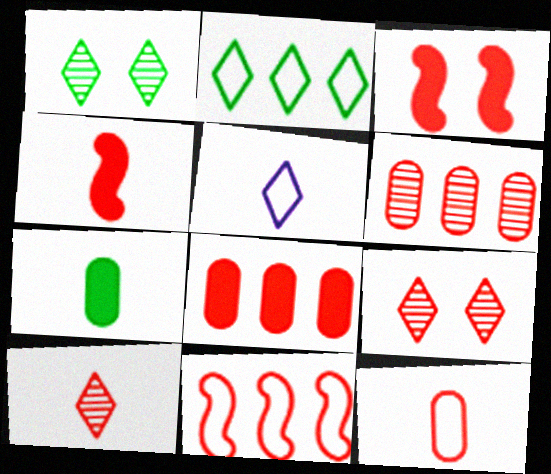[[4, 10, 12]]